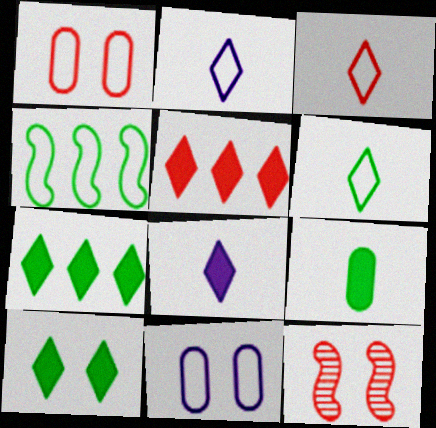[[1, 2, 4], 
[2, 3, 6], 
[3, 4, 11], 
[5, 8, 10], 
[10, 11, 12]]